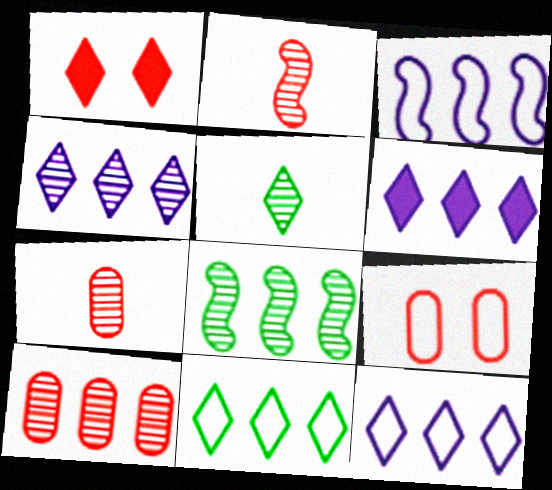[[1, 5, 12], 
[4, 6, 12], 
[4, 8, 10]]